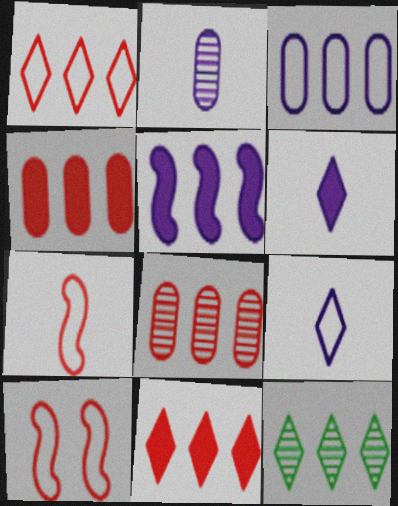[]